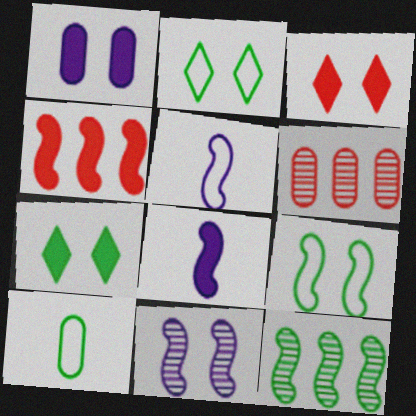[[1, 6, 10], 
[2, 6, 8], 
[5, 6, 7], 
[7, 10, 12]]